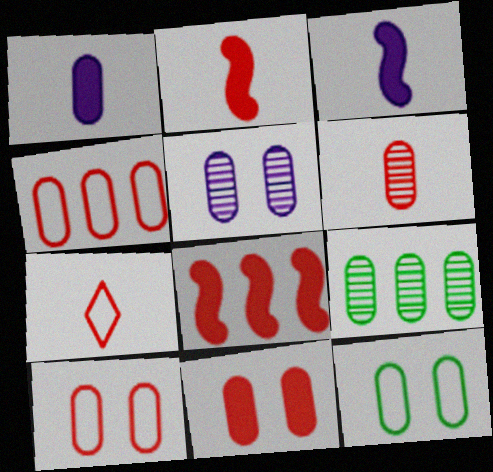[[1, 9, 10], 
[2, 6, 7], 
[4, 6, 11], 
[5, 6, 9], 
[5, 11, 12]]